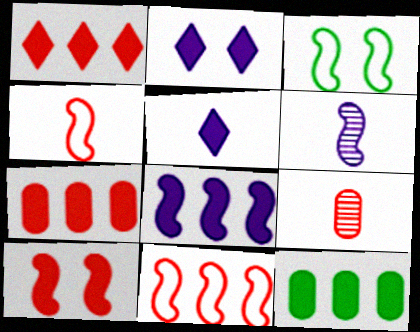[[1, 8, 12], 
[5, 10, 12]]